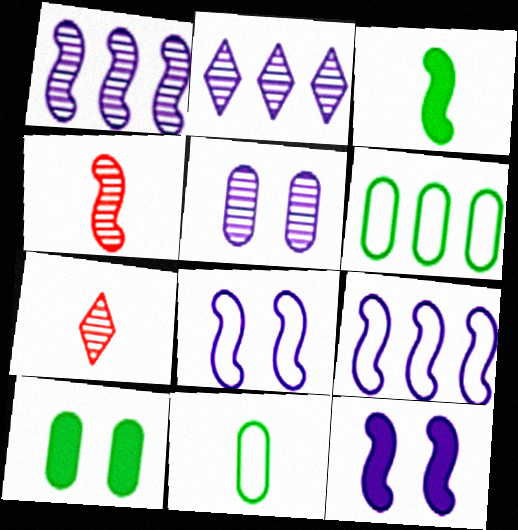[[6, 7, 12], 
[7, 9, 10]]